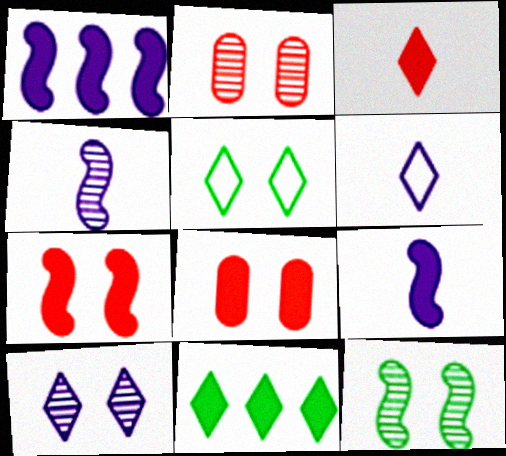[[2, 10, 12], 
[8, 9, 11]]